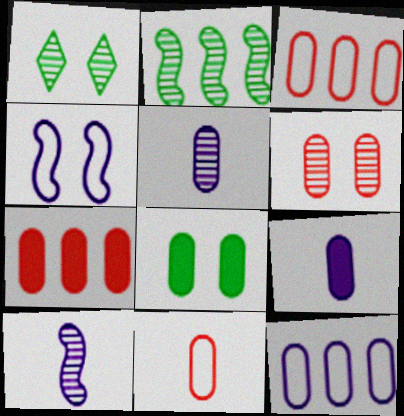[[3, 5, 8], 
[6, 7, 11], 
[7, 8, 9]]